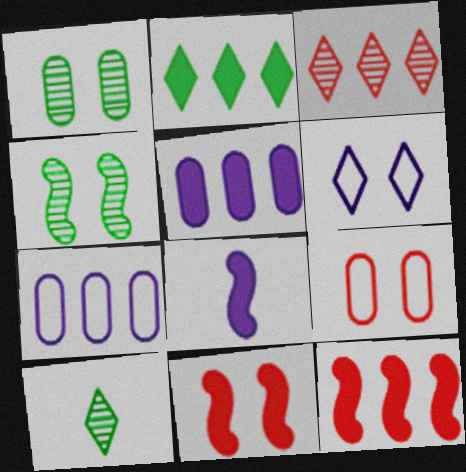[[1, 6, 11], 
[2, 5, 12], 
[7, 10, 11]]